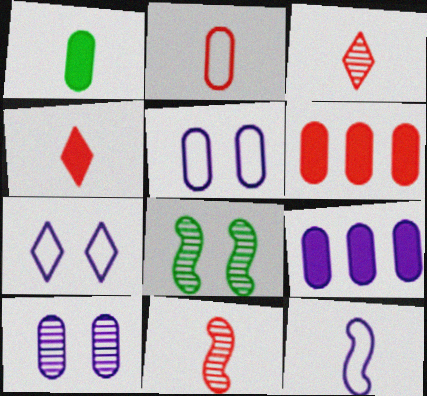[[1, 3, 12], 
[2, 4, 11]]